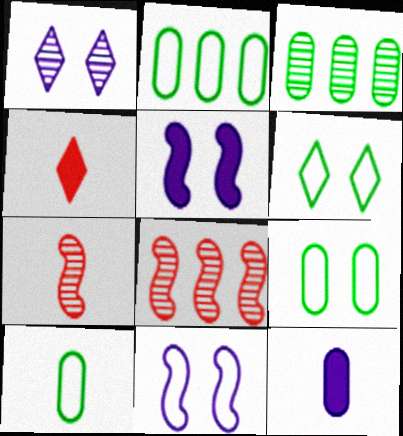[[1, 3, 7], 
[2, 9, 10], 
[3, 4, 11], 
[6, 8, 12]]